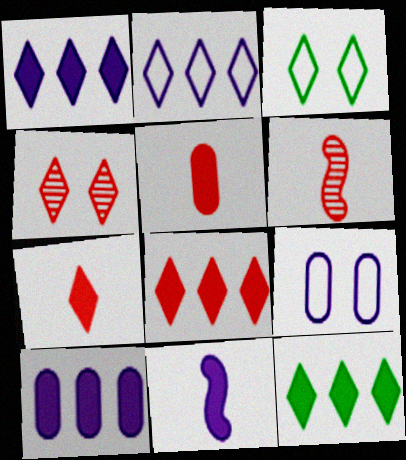[[1, 8, 12], 
[3, 6, 10], 
[6, 9, 12]]